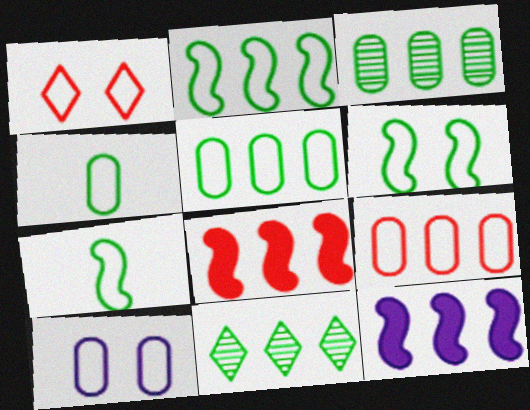[[1, 6, 10], 
[2, 6, 7], 
[4, 9, 10], 
[9, 11, 12]]